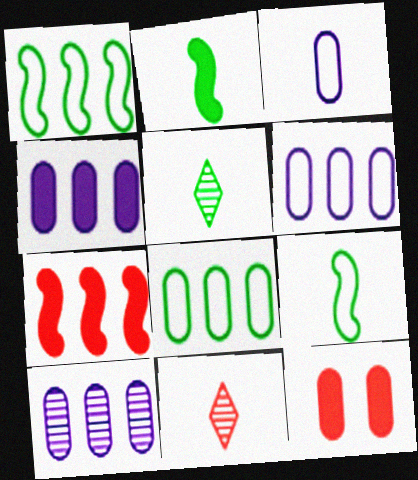[[2, 3, 11], 
[4, 6, 10]]